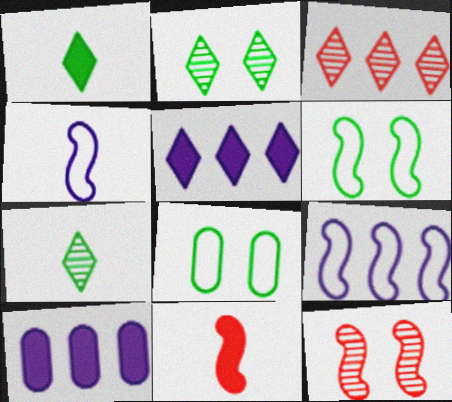[]